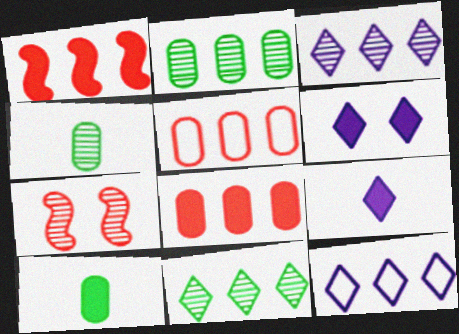[[1, 2, 12], 
[1, 6, 10], 
[3, 4, 7], 
[7, 10, 12]]